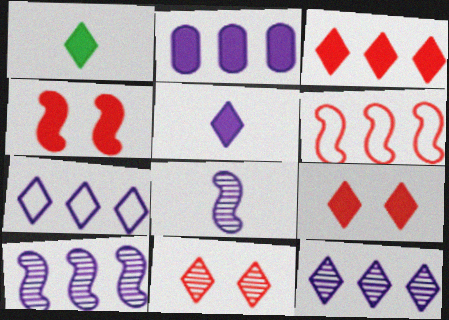[[1, 2, 4], 
[1, 7, 11], 
[2, 7, 10]]